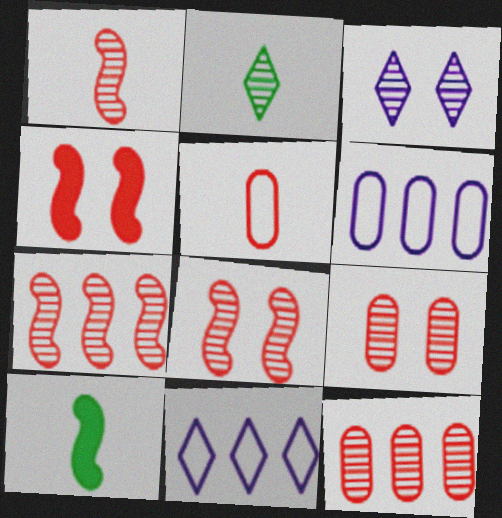[[1, 7, 8], 
[2, 4, 6], 
[9, 10, 11]]